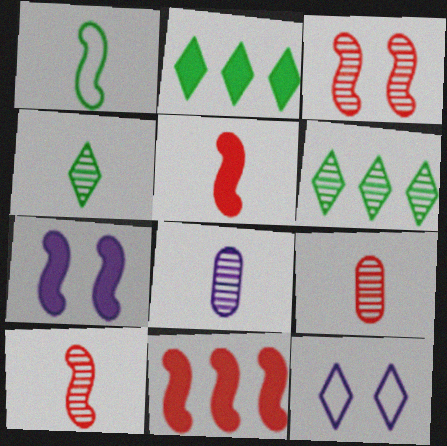[[3, 6, 8], 
[4, 8, 10]]